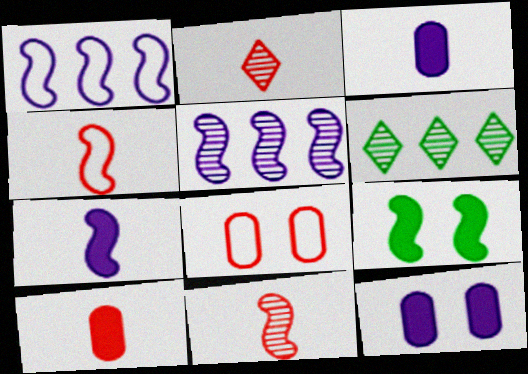[[1, 9, 11], 
[2, 4, 10], 
[4, 5, 9], 
[4, 6, 12], 
[6, 7, 8]]